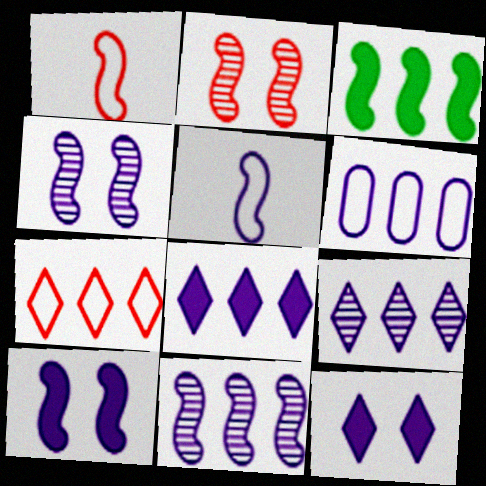[[1, 3, 4], 
[2, 3, 5], 
[5, 10, 11], 
[6, 8, 11]]